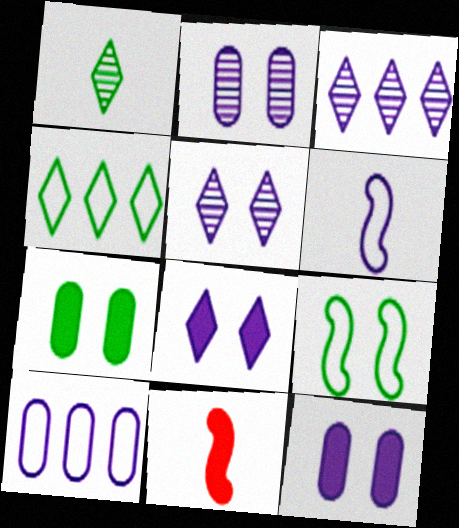[[2, 4, 11], 
[3, 6, 12]]